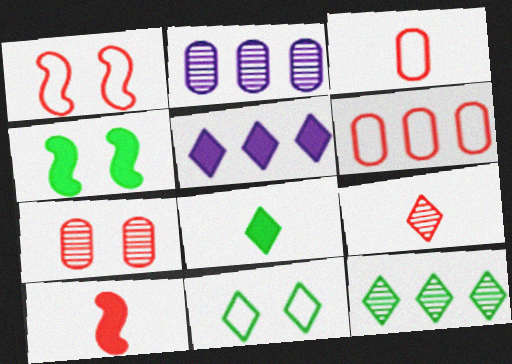[[1, 2, 8], 
[2, 10, 11], 
[3, 9, 10], 
[5, 9, 11], 
[8, 11, 12]]